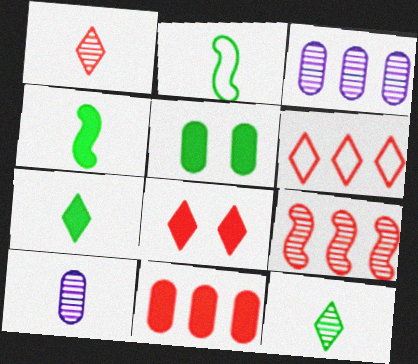[[1, 6, 8], 
[2, 3, 8], 
[6, 9, 11]]